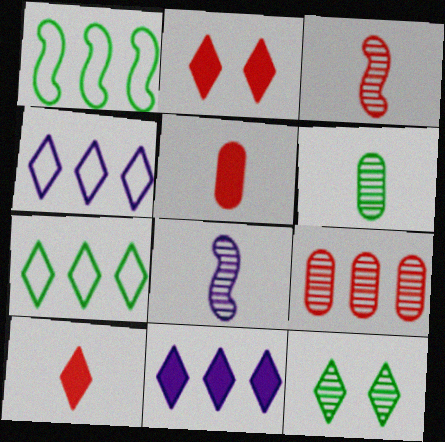[[1, 9, 11], 
[4, 10, 12], 
[8, 9, 12]]